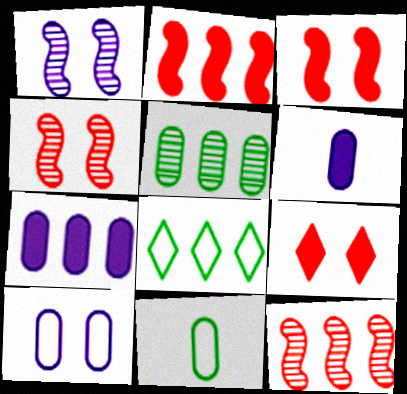[[4, 6, 8], 
[7, 8, 12]]